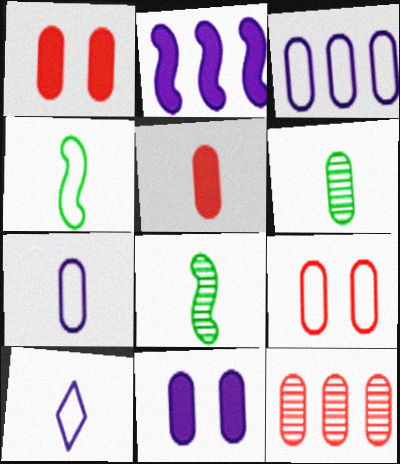[[1, 3, 6], 
[5, 6, 7], 
[5, 8, 10], 
[5, 9, 12]]